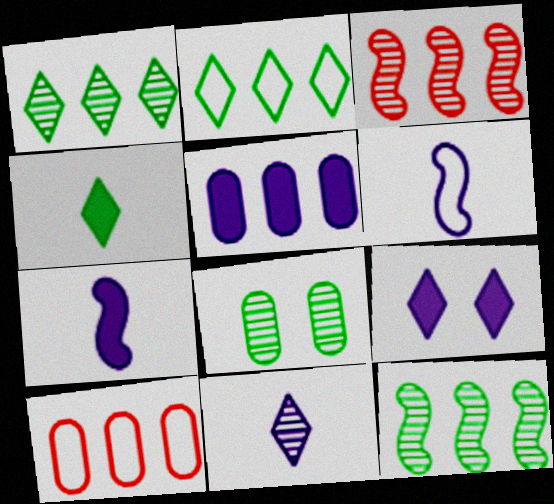[[2, 3, 5], 
[3, 8, 11], 
[5, 7, 9]]